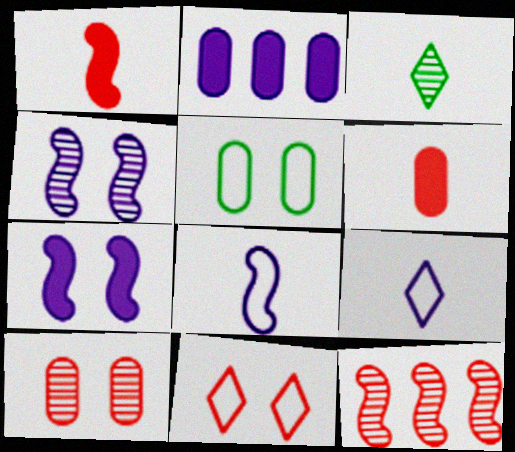[[2, 4, 9], 
[3, 6, 8], 
[6, 11, 12]]